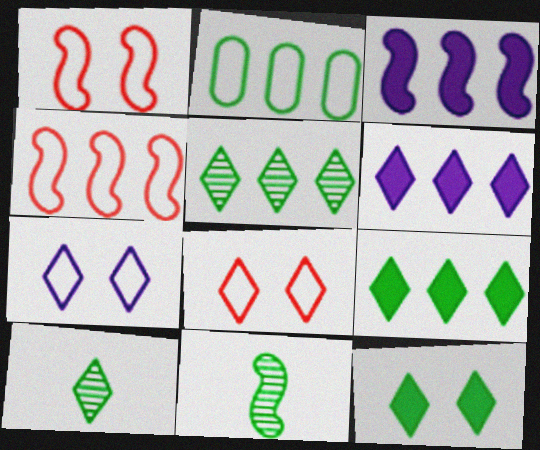[[1, 3, 11], 
[2, 11, 12], 
[6, 8, 10]]